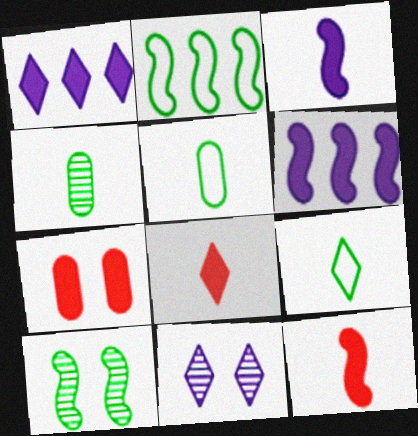[]